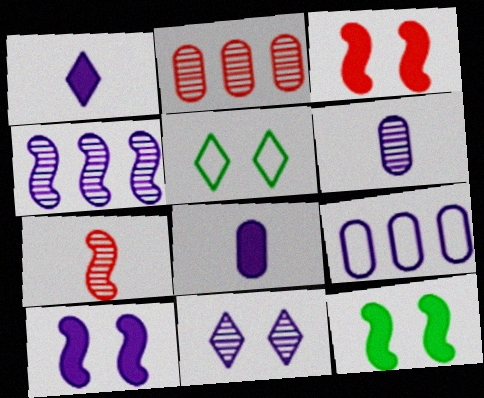[[3, 10, 12], 
[4, 6, 11]]